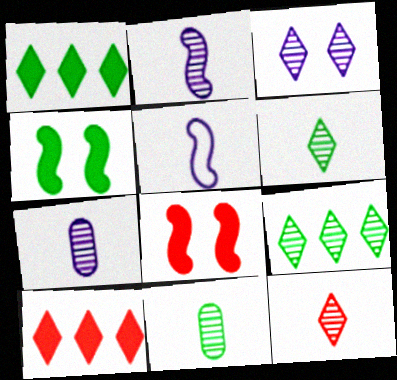[[2, 11, 12], 
[3, 9, 12]]